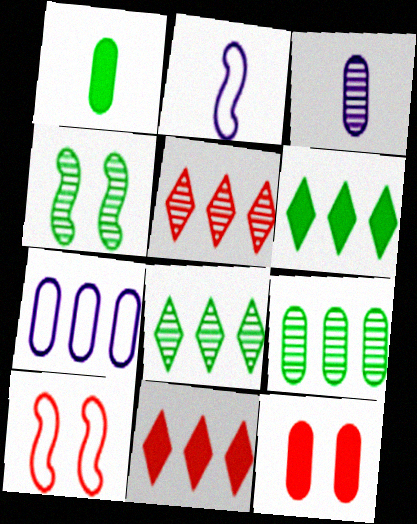[[2, 8, 12], 
[3, 4, 5], 
[3, 6, 10]]